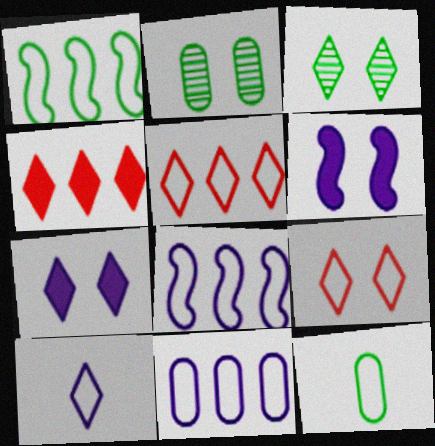[[1, 5, 11], 
[2, 6, 9], 
[3, 4, 10], 
[3, 7, 9], 
[8, 9, 12]]